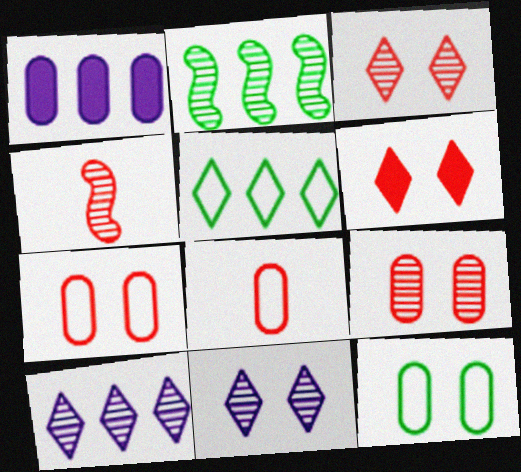[]